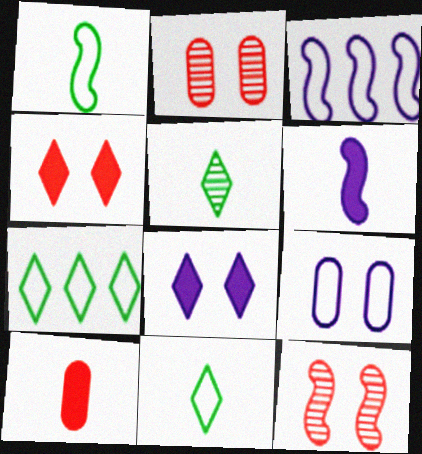[[2, 6, 7]]